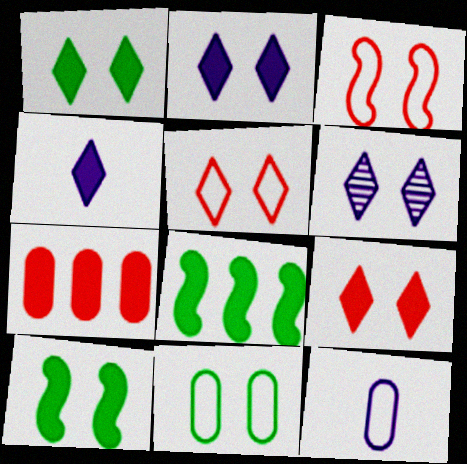[[1, 2, 9], 
[1, 5, 6], 
[4, 7, 10]]